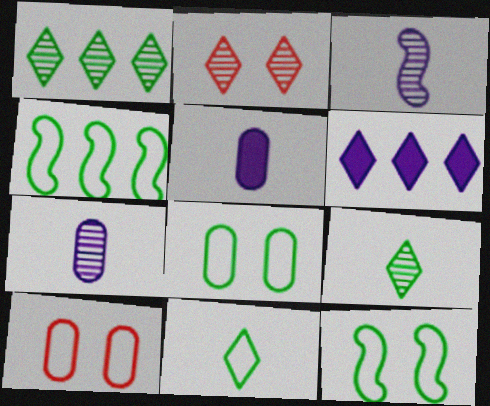[[2, 4, 5], 
[2, 6, 11], 
[4, 8, 11]]